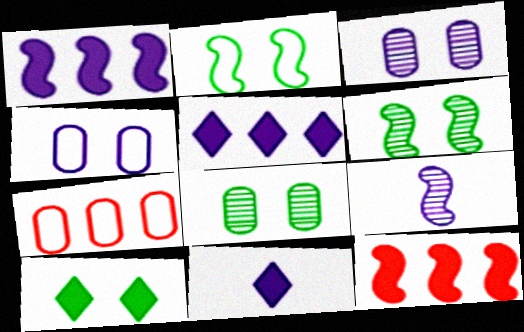[[2, 8, 10], 
[2, 9, 12], 
[4, 5, 9], 
[6, 7, 11], 
[7, 9, 10]]